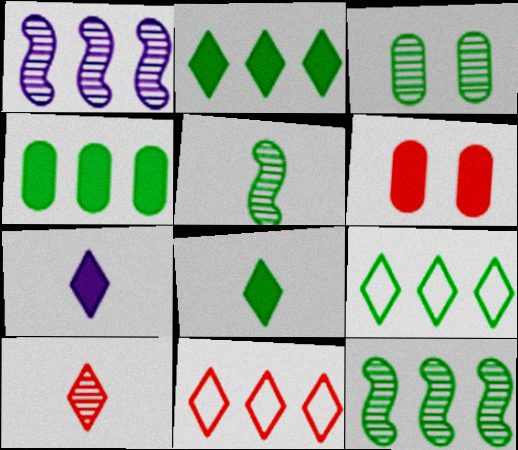[[1, 3, 10], 
[1, 4, 11], 
[4, 9, 12]]